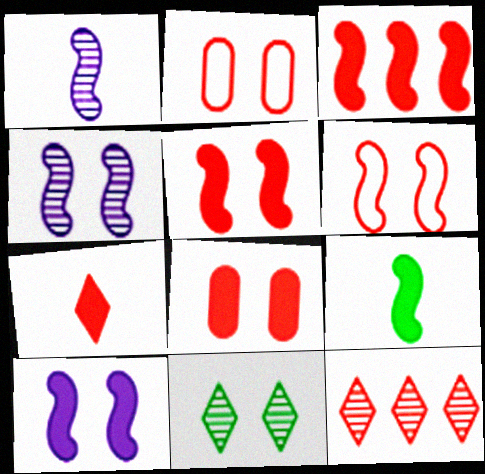[[2, 10, 11], 
[3, 7, 8], 
[3, 9, 10]]